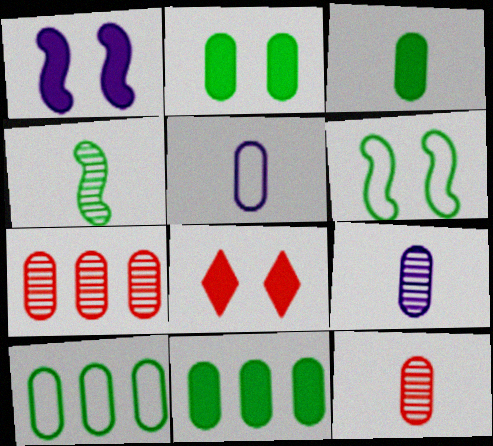[[1, 2, 8], 
[2, 3, 11], 
[2, 5, 7], 
[3, 5, 12]]